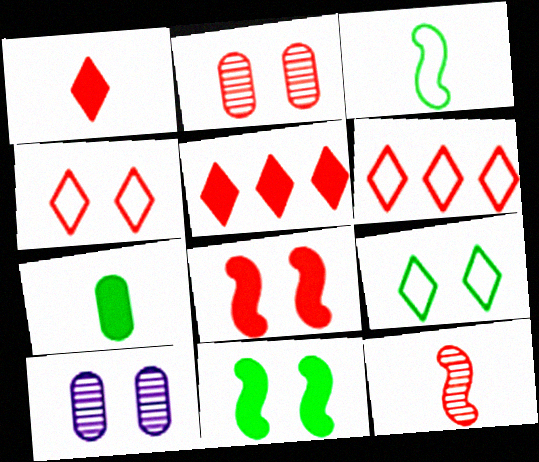[[2, 4, 8], 
[3, 5, 10], 
[4, 10, 11], 
[8, 9, 10]]